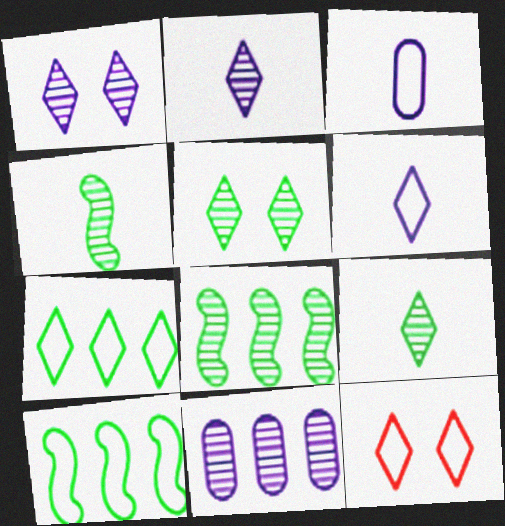[[3, 10, 12], 
[6, 7, 12]]